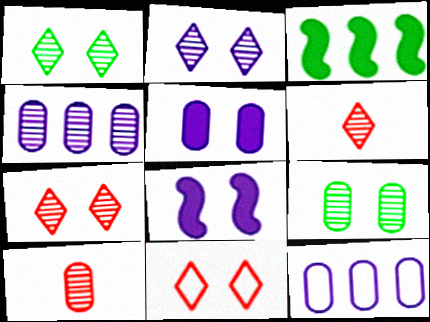[[1, 2, 7], 
[4, 9, 10], 
[8, 9, 11]]